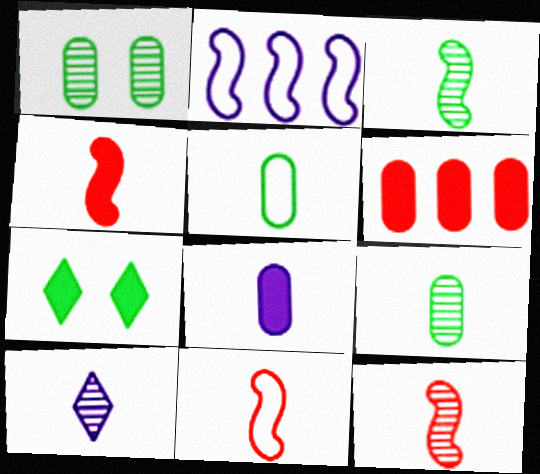[[4, 5, 10], 
[4, 11, 12], 
[9, 10, 12]]